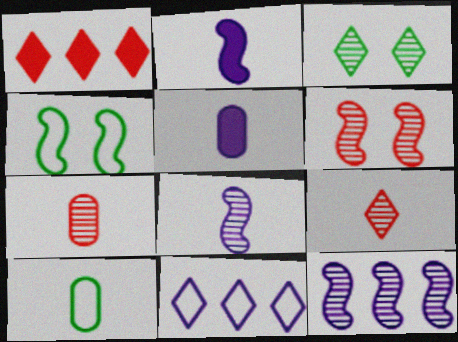[[2, 9, 10], 
[3, 7, 12], 
[5, 7, 10]]